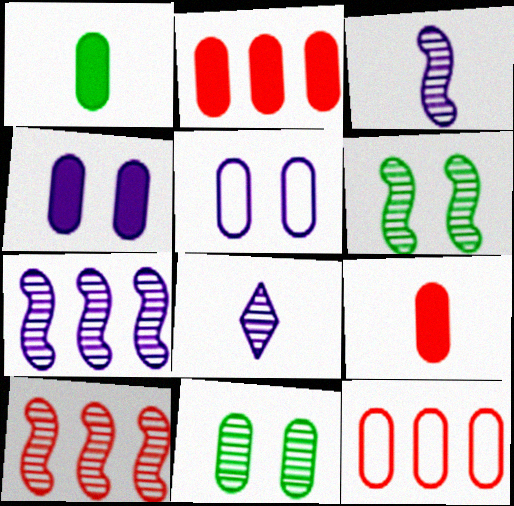[[1, 2, 4], 
[3, 6, 10], 
[8, 10, 11]]